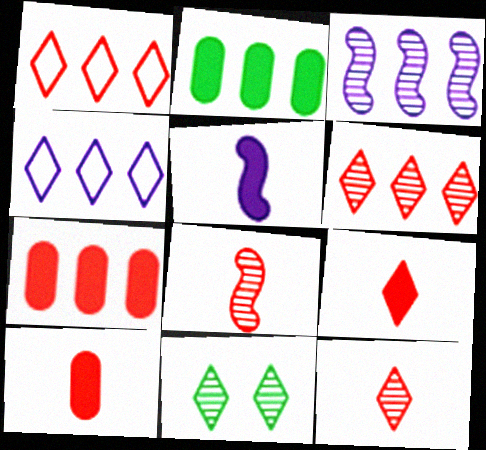[[1, 2, 3], 
[4, 9, 11]]